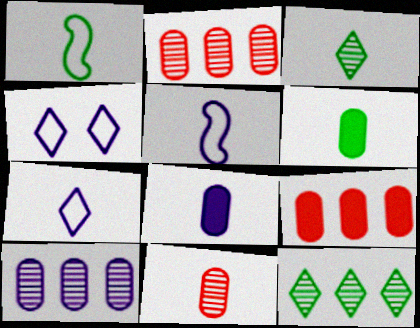[[1, 3, 6]]